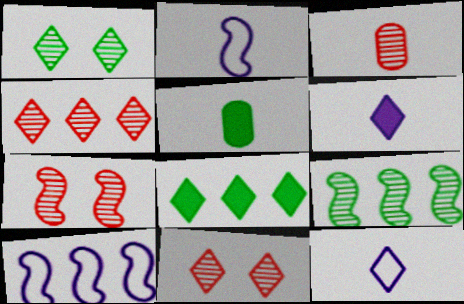[[3, 4, 7], 
[5, 10, 11], 
[8, 11, 12]]